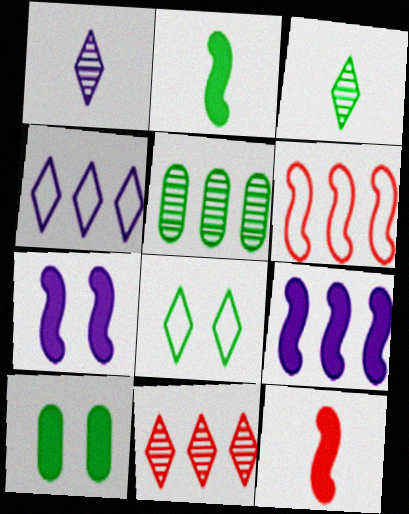[[1, 6, 10], 
[2, 5, 8]]